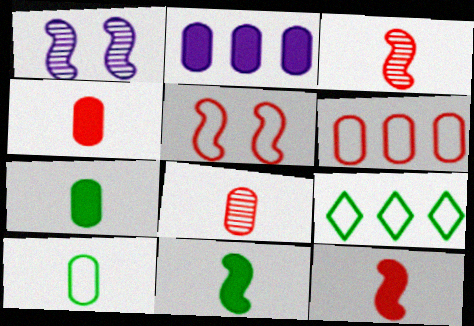[[1, 4, 9]]